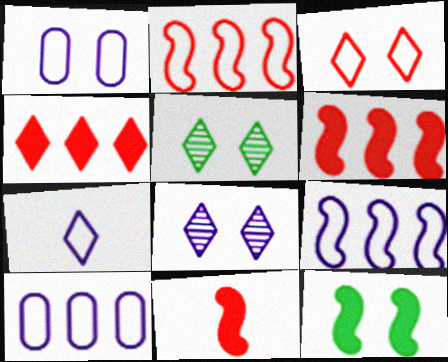[[1, 7, 9], 
[4, 5, 7], 
[5, 10, 11]]